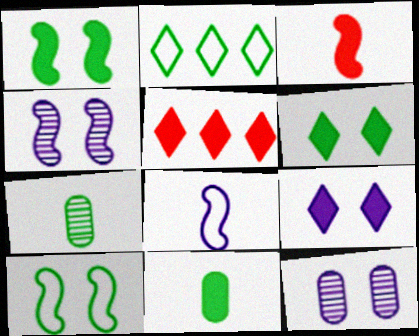[[1, 2, 7], 
[2, 3, 12]]